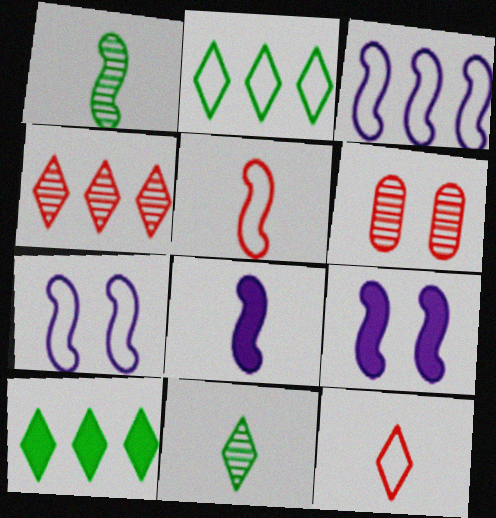[[1, 5, 8], 
[2, 6, 8]]